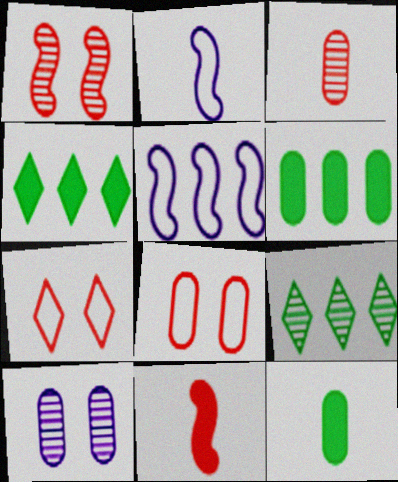[]